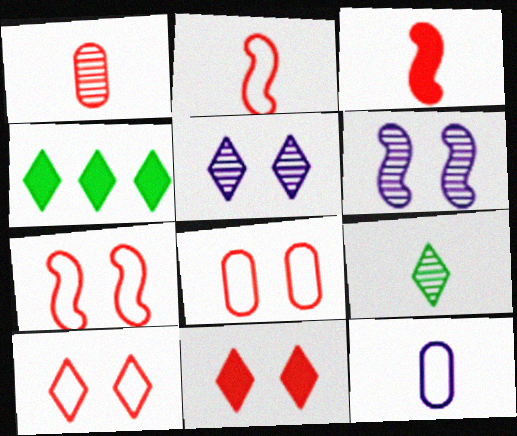[[3, 9, 12], 
[7, 8, 10]]